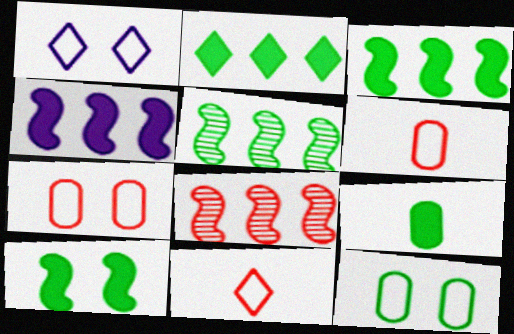[[1, 8, 9], 
[2, 9, 10]]